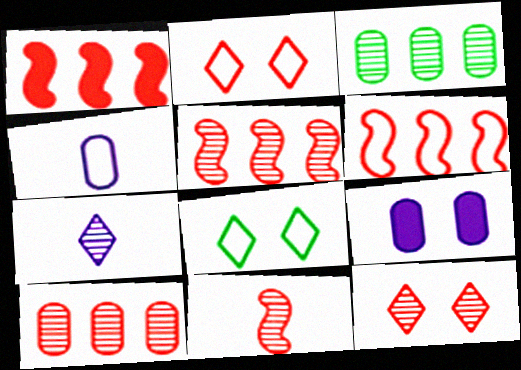[[1, 5, 6], 
[4, 6, 8], 
[10, 11, 12]]